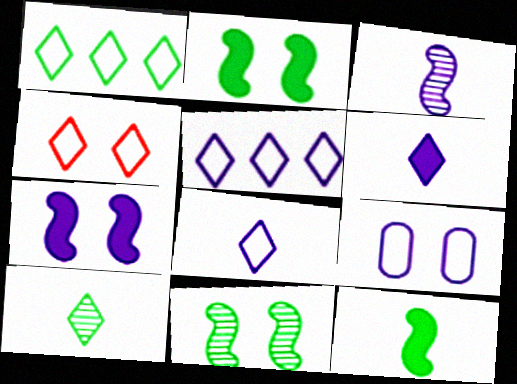[[1, 4, 8]]